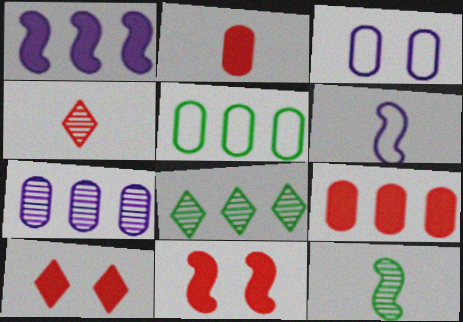[[5, 7, 9]]